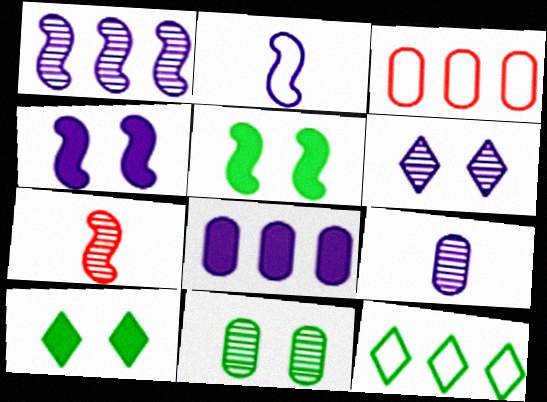[[1, 2, 4], 
[1, 6, 9], 
[2, 6, 8]]